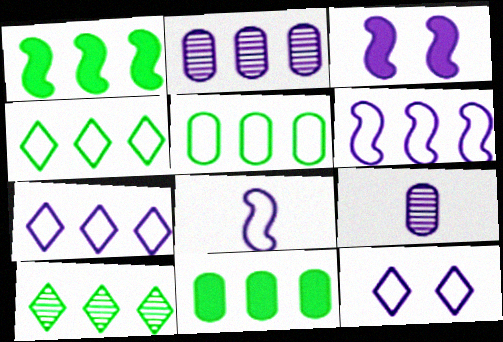[[1, 5, 10], 
[3, 7, 9]]